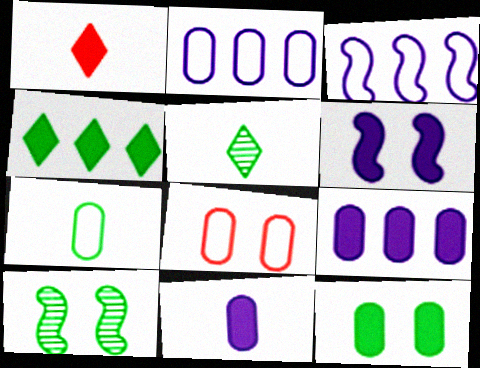[[1, 2, 10], 
[2, 7, 8], 
[4, 7, 10]]